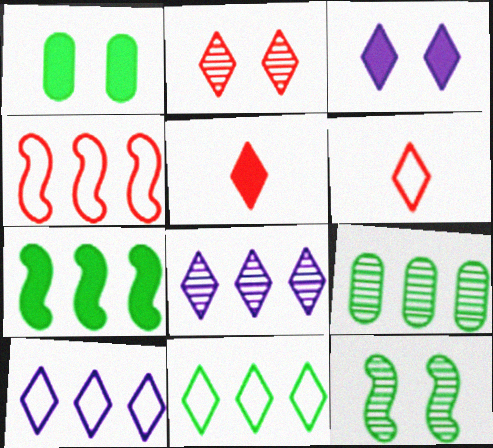[[7, 9, 11]]